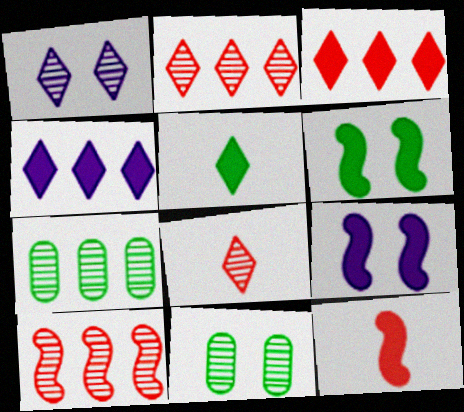[]